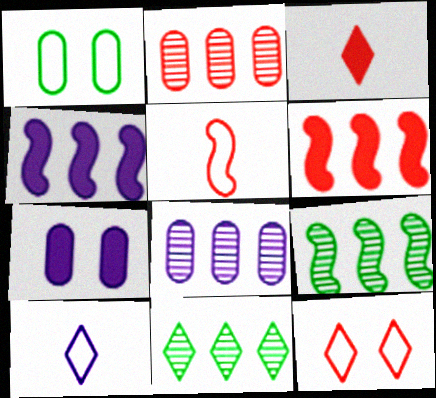[[5, 7, 11]]